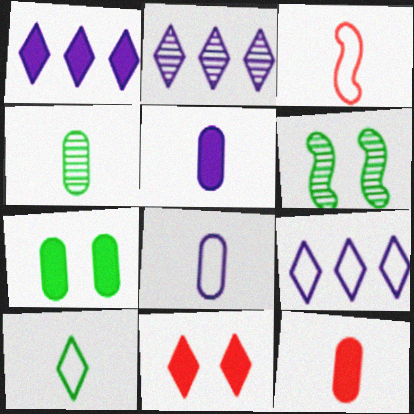[[1, 2, 9], 
[2, 3, 7], 
[2, 10, 11], 
[3, 8, 10], 
[4, 8, 12], 
[6, 9, 12]]